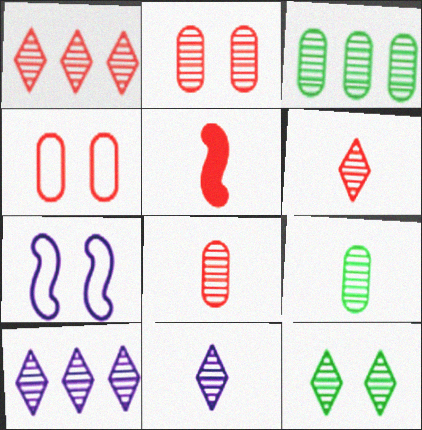[[1, 4, 5], 
[1, 11, 12], 
[6, 10, 12]]